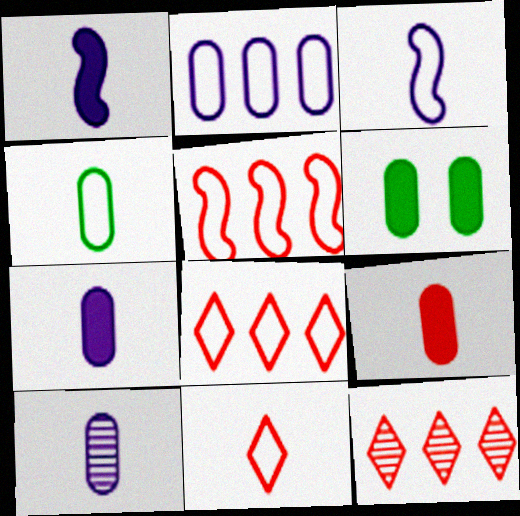[[3, 4, 11], 
[3, 6, 12], 
[4, 9, 10]]